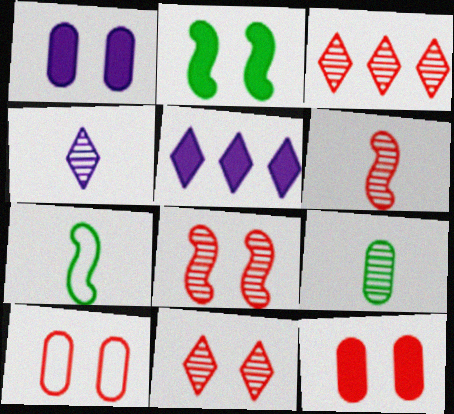[[1, 3, 7], 
[4, 6, 9]]